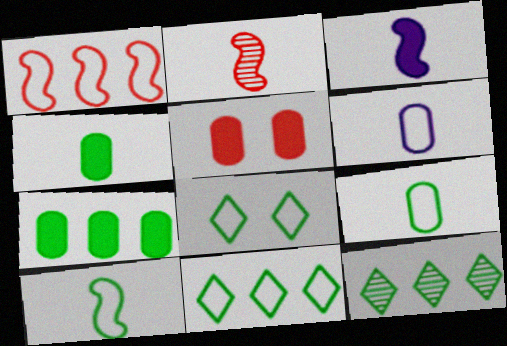[[1, 6, 8], 
[2, 3, 10]]